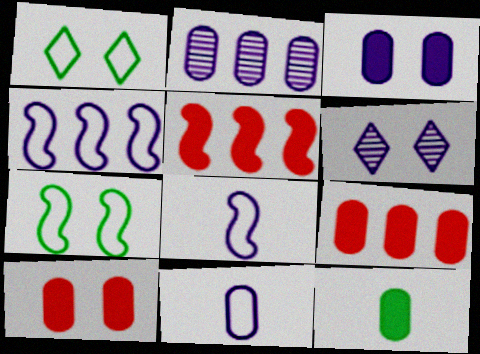[[2, 3, 11], 
[3, 9, 12], 
[6, 7, 10]]